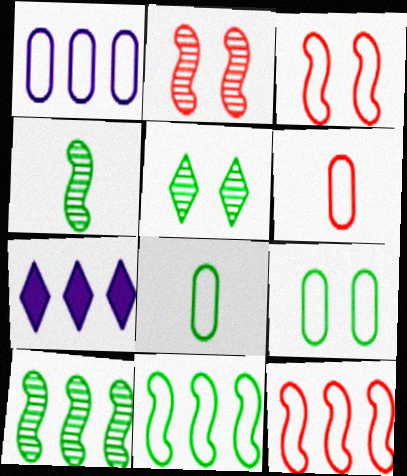[[1, 6, 9], 
[2, 7, 8]]